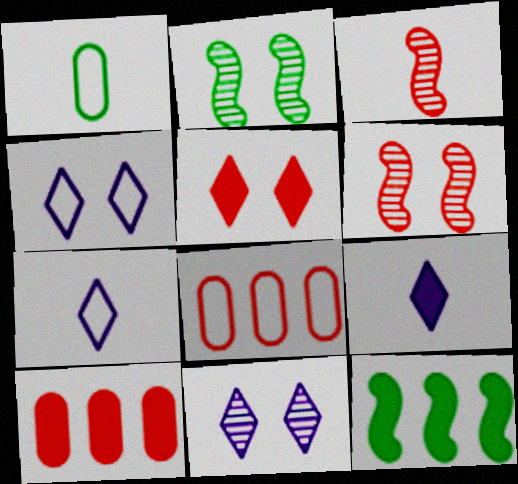[[1, 3, 9], 
[2, 7, 10], 
[2, 8, 9], 
[3, 5, 8]]